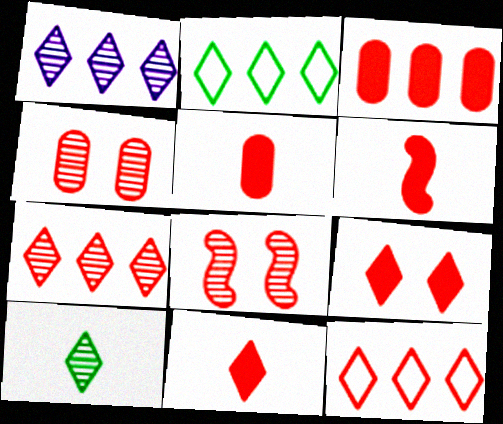[[3, 6, 9], 
[4, 6, 12], 
[5, 6, 11], 
[5, 8, 12]]